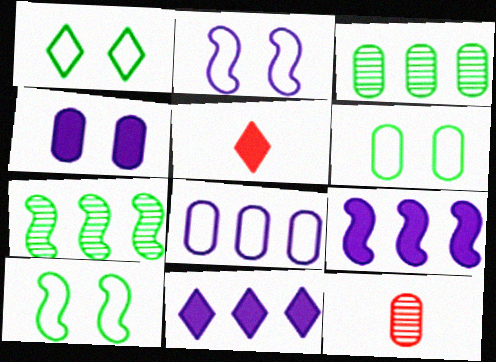[[1, 6, 10], 
[1, 9, 12], 
[2, 3, 5], 
[10, 11, 12]]